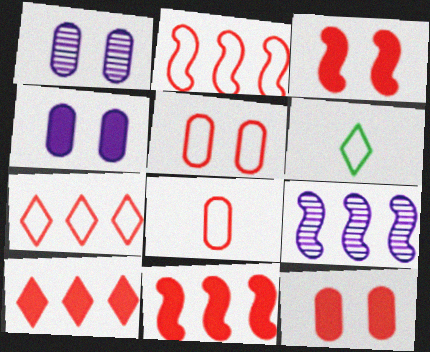[[1, 6, 11], 
[6, 9, 12]]